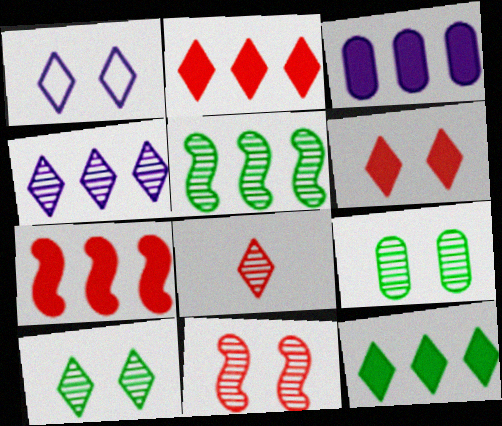[[1, 6, 10], 
[1, 8, 12], 
[3, 7, 12], 
[4, 8, 10]]